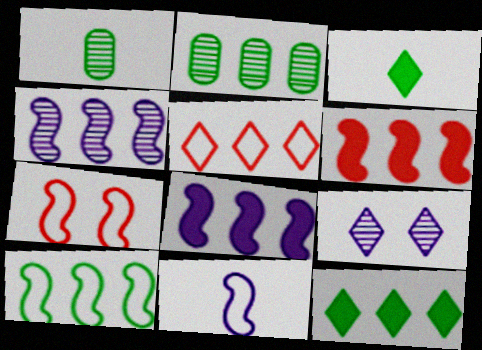[[2, 5, 8], 
[2, 10, 12], 
[3, 5, 9], 
[4, 6, 10], 
[7, 10, 11]]